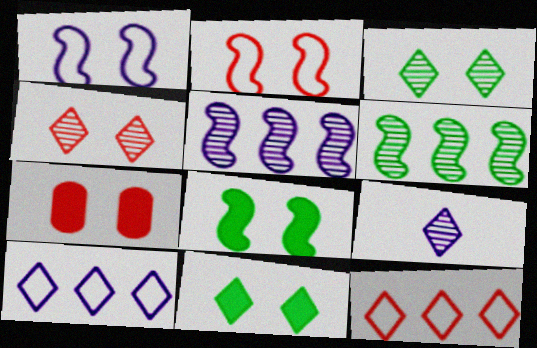[[1, 3, 7], 
[2, 4, 7], 
[9, 11, 12]]